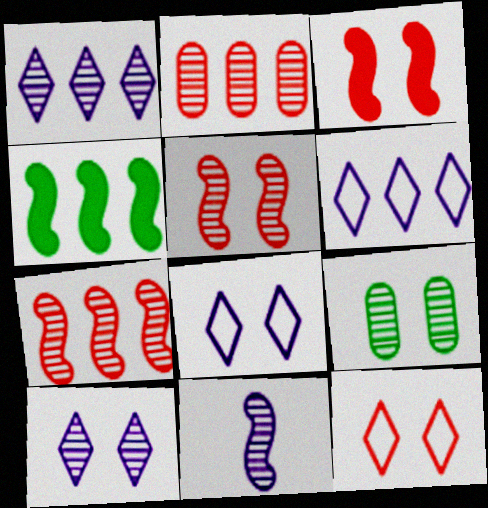[[2, 4, 6], 
[3, 8, 9], 
[5, 9, 10]]